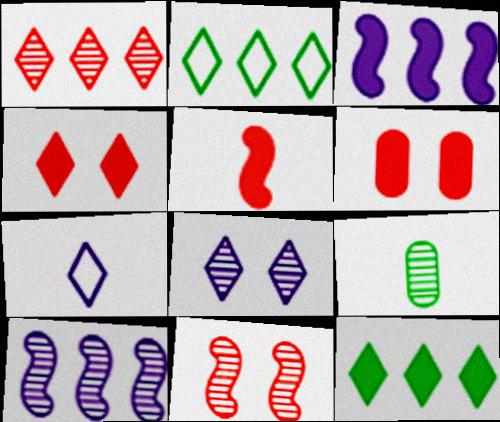[[5, 7, 9]]